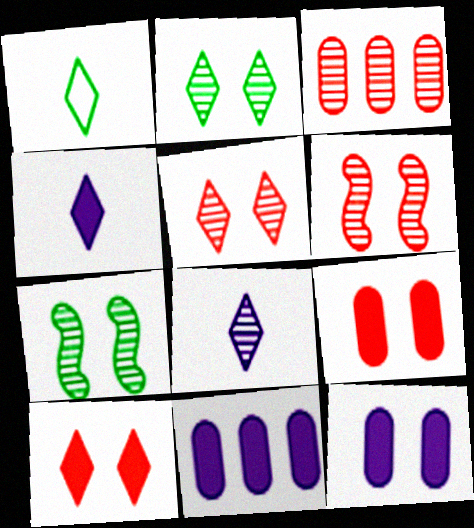[[1, 6, 11], 
[3, 7, 8]]